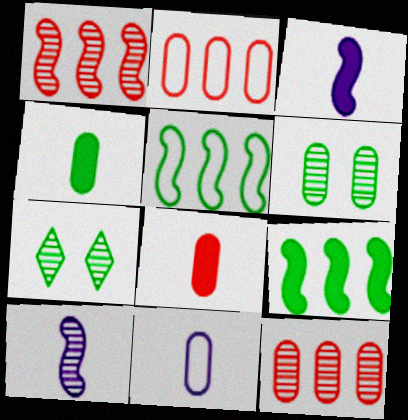[[2, 3, 7], 
[4, 5, 7], 
[7, 10, 12]]